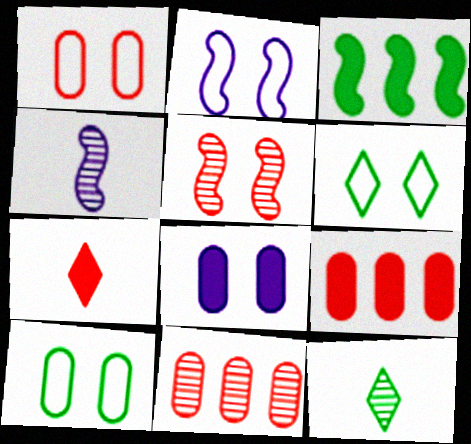[[1, 2, 6], 
[2, 9, 12], 
[3, 7, 8], 
[3, 10, 12], 
[4, 6, 9], 
[5, 6, 8]]